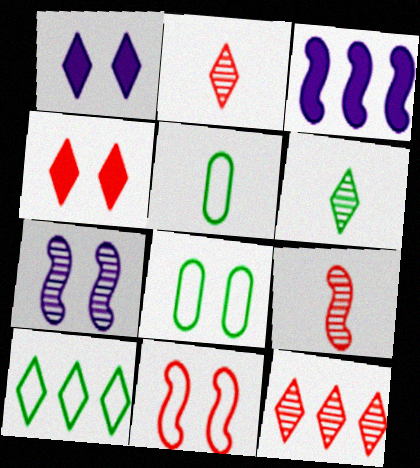[[1, 2, 10], 
[2, 3, 8], 
[4, 7, 8]]